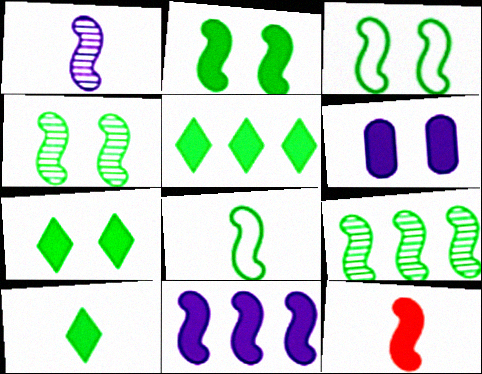[[1, 8, 12], 
[2, 3, 4], 
[2, 8, 9], 
[2, 11, 12], 
[5, 6, 12], 
[5, 7, 10]]